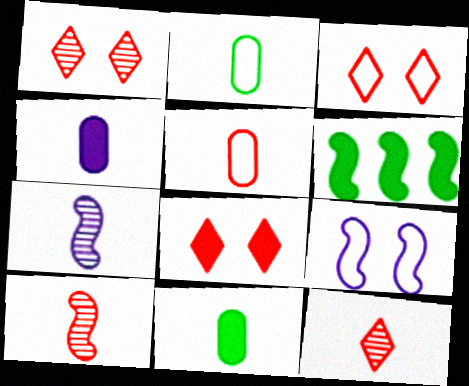[[1, 3, 8], 
[4, 6, 8], 
[6, 9, 10]]